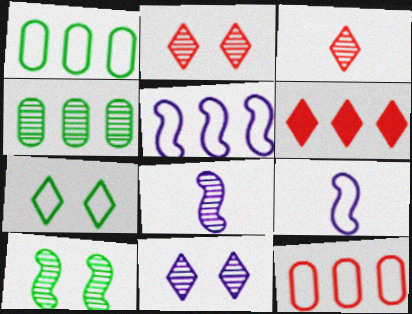[[2, 4, 8], 
[4, 5, 6], 
[7, 9, 12]]